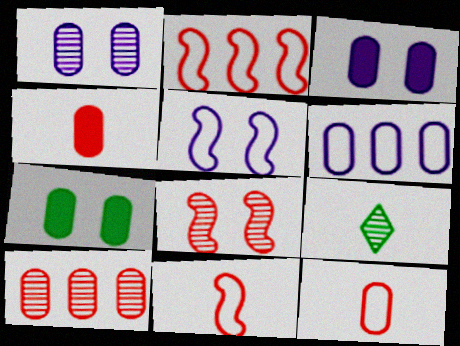[[2, 3, 9]]